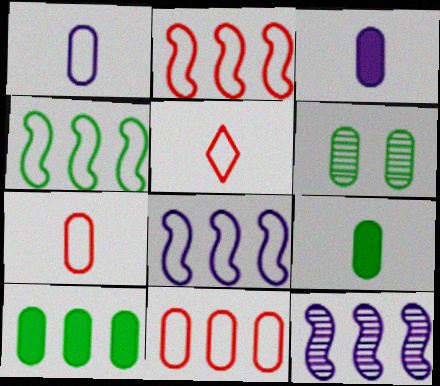[[2, 4, 8], 
[3, 6, 11]]